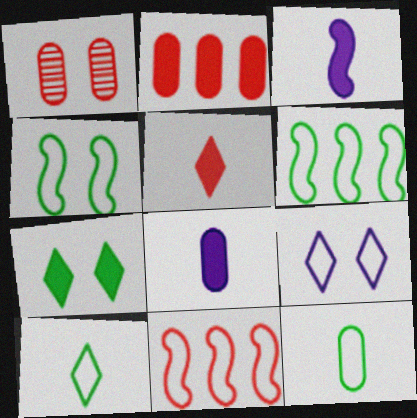[[1, 5, 11], 
[2, 3, 7], 
[9, 11, 12]]